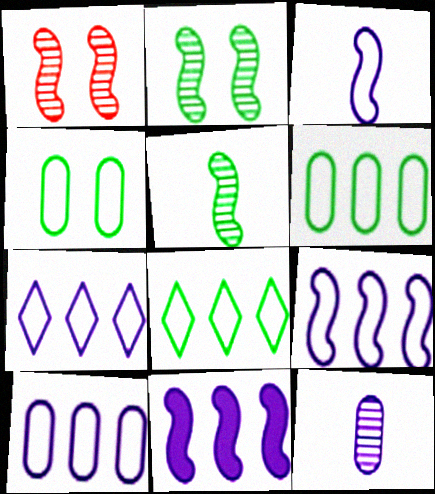[[7, 9, 10]]